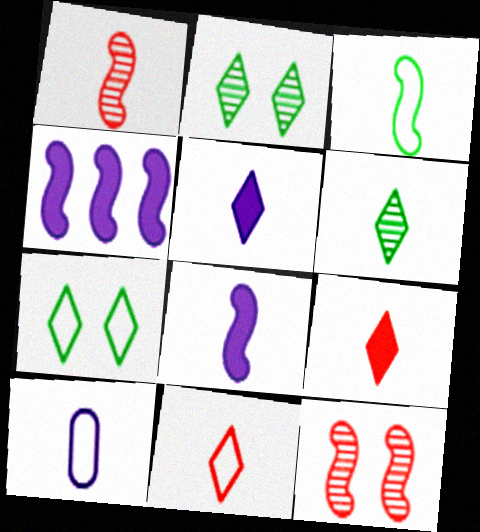[[1, 3, 8], 
[3, 4, 12], 
[3, 10, 11], 
[5, 6, 11]]